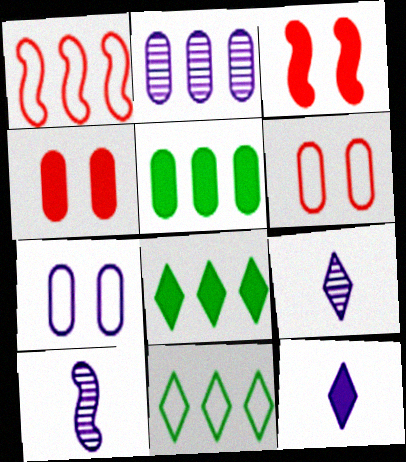[[1, 2, 8], 
[3, 5, 12], 
[4, 10, 11], 
[6, 8, 10]]